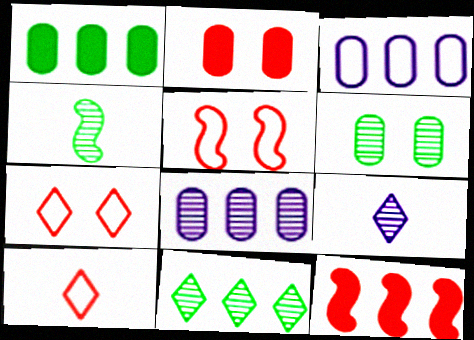[[1, 5, 9], 
[3, 11, 12], 
[4, 6, 11]]